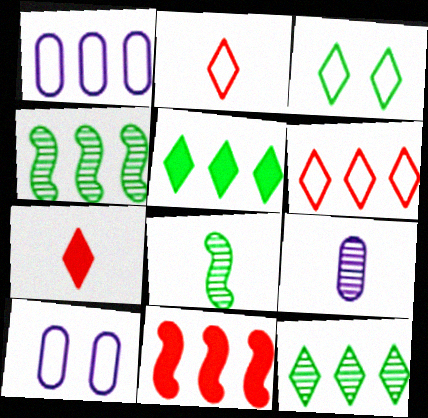[[1, 11, 12], 
[3, 9, 11], 
[4, 7, 10]]